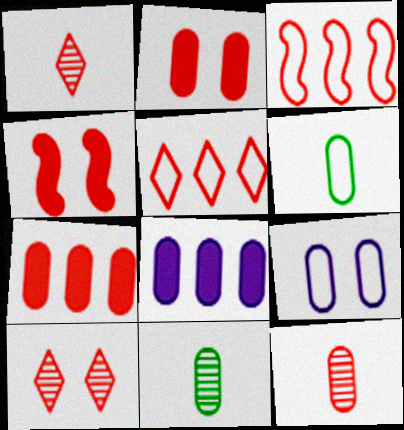[[1, 2, 3], 
[4, 5, 12], 
[7, 9, 11]]